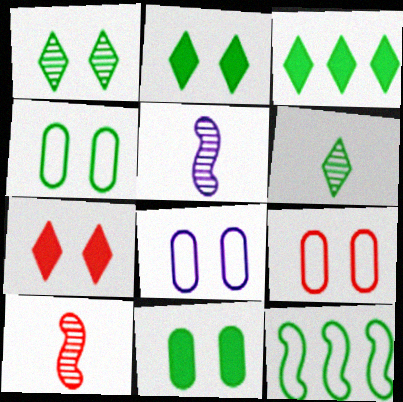[[3, 5, 9], 
[3, 8, 10], 
[4, 8, 9], 
[6, 11, 12]]